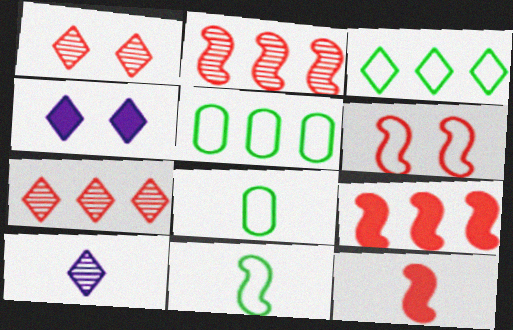[[2, 4, 8], 
[2, 6, 12], 
[8, 10, 12]]